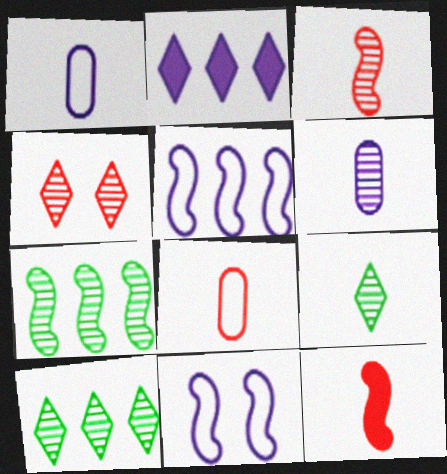[[1, 9, 12], 
[2, 6, 11], 
[3, 6, 9], 
[4, 6, 7], 
[7, 11, 12]]